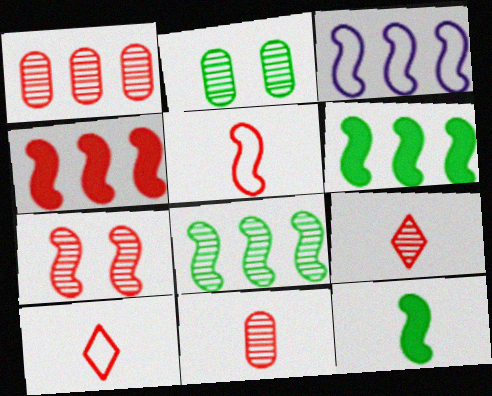[[1, 7, 9], 
[3, 4, 8], 
[3, 7, 12], 
[4, 5, 7]]